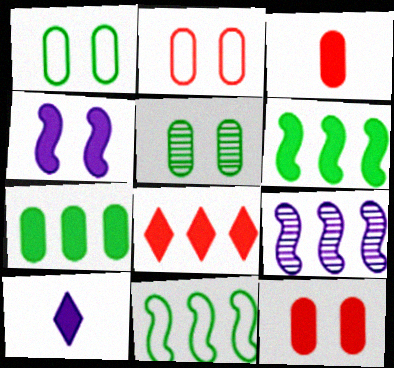[[6, 10, 12]]